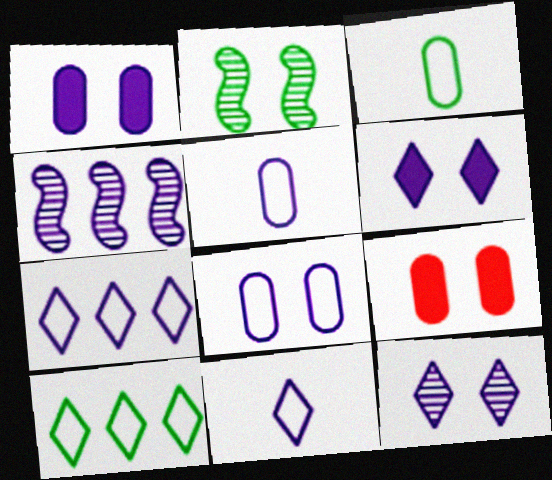[[1, 4, 11], 
[4, 5, 6]]